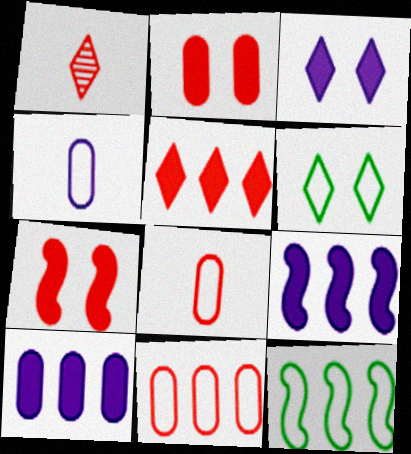[[1, 7, 11]]